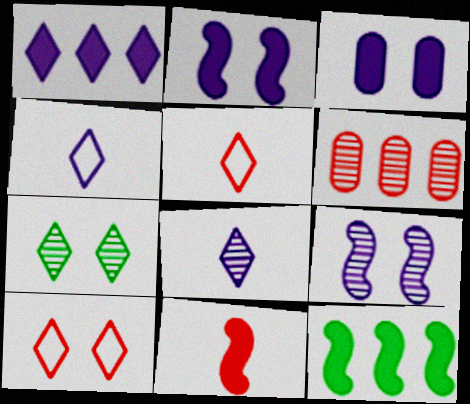[[1, 5, 7], 
[2, 11, 12], 
[6, 10, 11]]